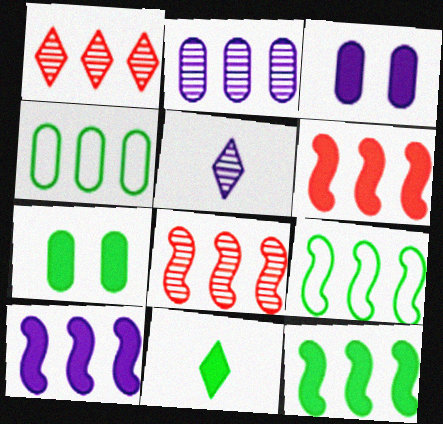[[1, 4, 10], 
[3, 6, 11], 
[6, 10, 12], 
[7, 11, 12], 
[8, 9, 10]]